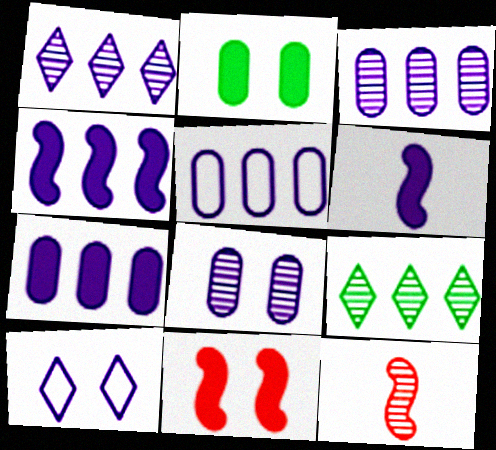[[1, 4, 5], 
[3, 5, 7], 
[3, 6, 10], 
[8, 9, 12]]